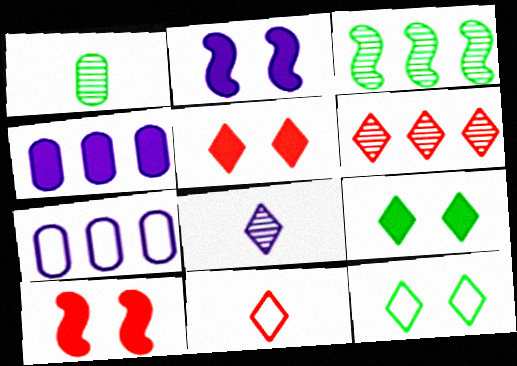[[2, 7, 8], 
[5, 6, 11]]